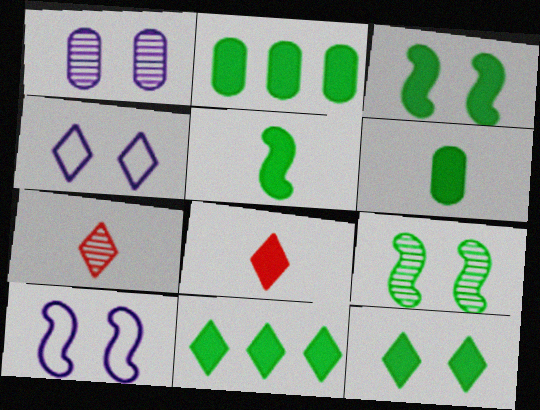[[2, 5, 12], 
[2, 7, 10], 
[3, 6, 11], 
[4, 7, 11]]